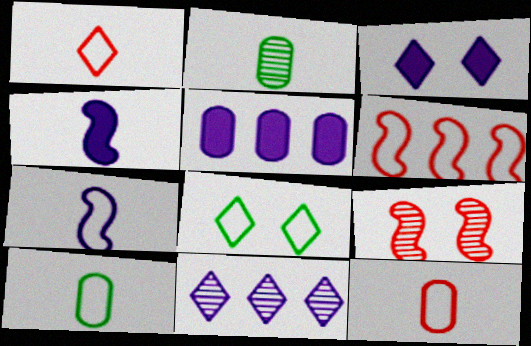[[1, 2, 4], 
[1, 7, 10], 
[2, 3, 6], 
[2, 9, 11], 
[3, 4, 5]]